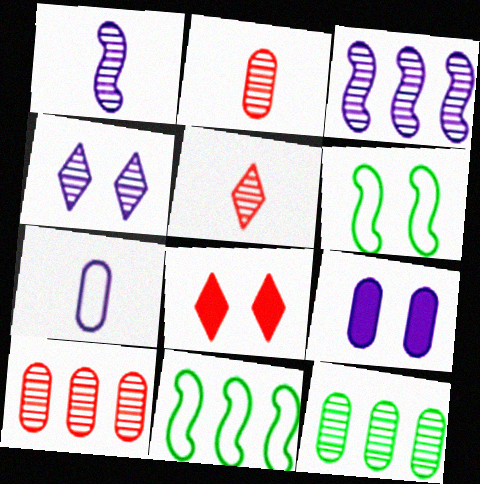[[5, 9, 11]]